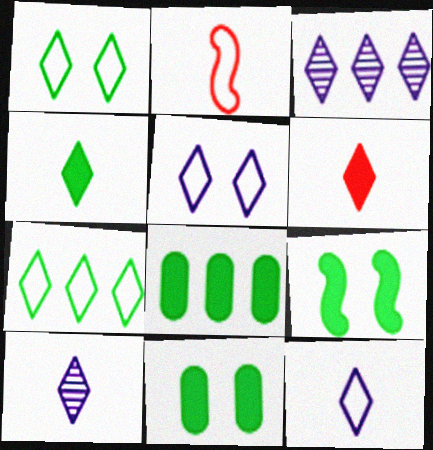[[1, 3, 6], 
[2, 3, 11], 
[4, 8, 9]]